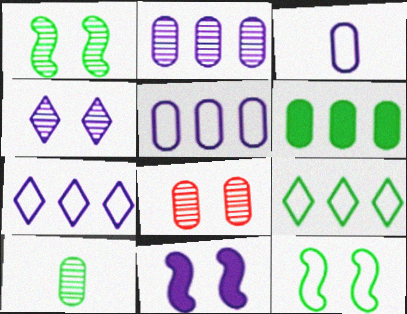[[1, 4, 8], 
[2, 8, 10], 
[3, 6, 8]]